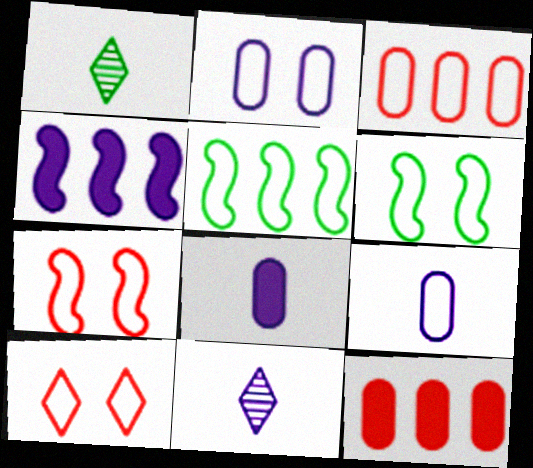[[2, 4, 11], 
[2, 6, 10], 
[5, 9, 10], 
[6, 11, 12]]